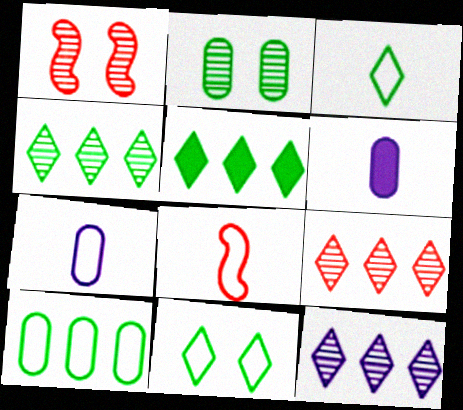[[1, 5, 7], 
[3, 7, 8], 
[4, 9, 12]]